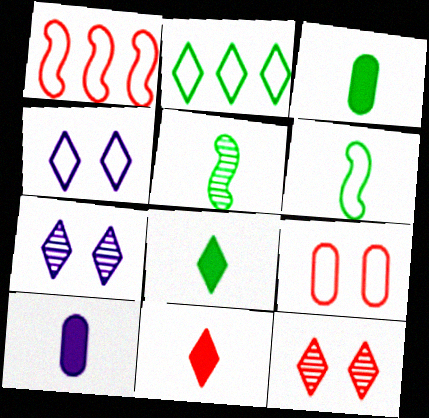[[1, 3, 7], 
[2, 7, 11]]